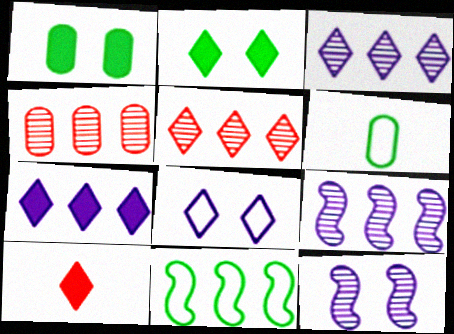[[2, 7, 10], 
[4, 7, 11]]